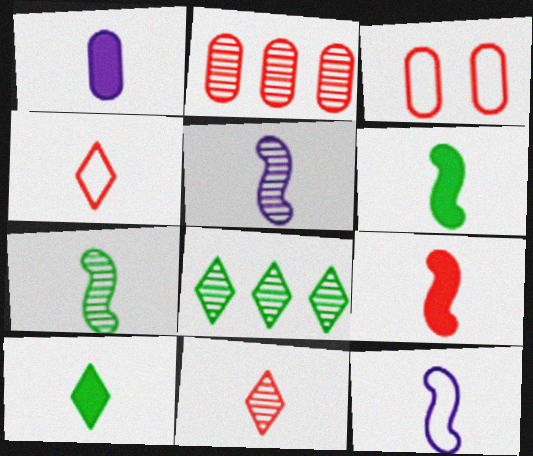[[1, 4, 7], 
[1, 9, 10], 
[7, 9, 12]]